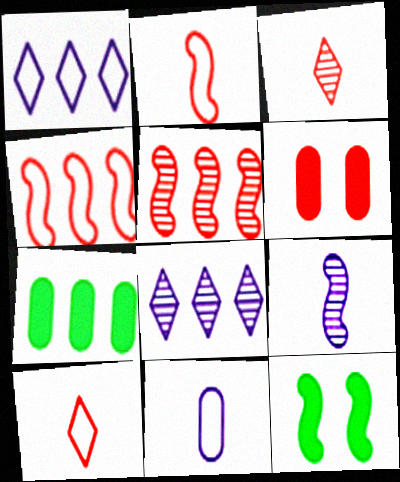[[1, 5, 7], 
[3, 4, 6], 
[4, 7, 8], 
[4, 9, 12], 
[5, 6, 10]]